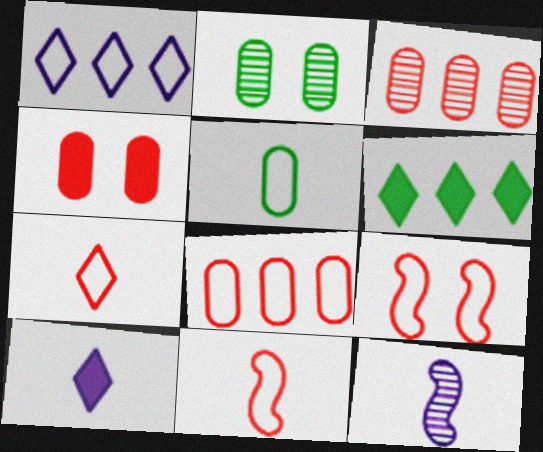[[1, 5, 9], 
[7, 8, 9]]